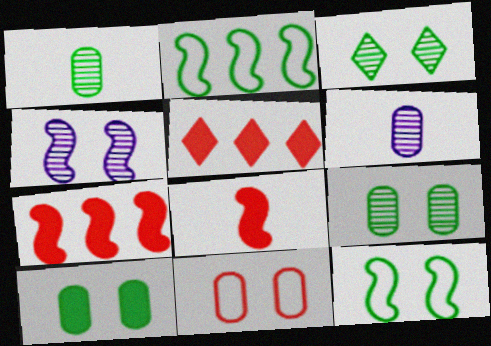[[2, 4, 8], 
[3, 10, 12], 
[5, 6, 12]]